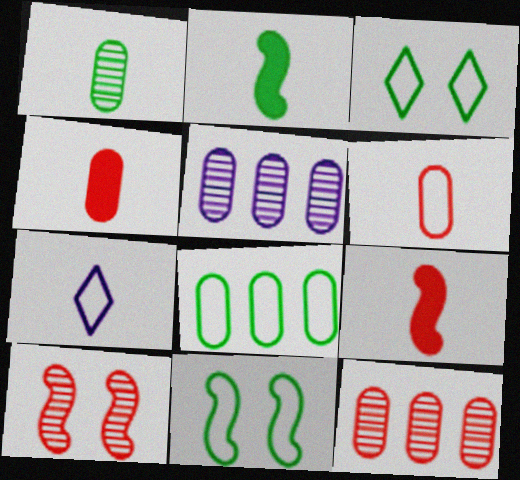[[1, 7, 9], 
[3, 5, 9]]